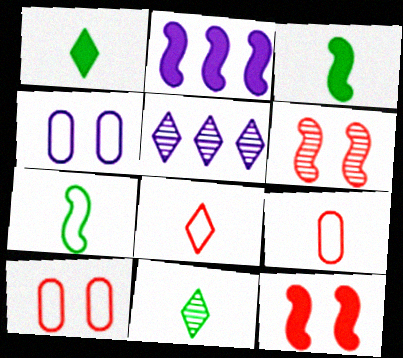[[2, 3, 12], 
[2, 6, 7], 
[2, 10, 11], 
[3, 5, 10]]